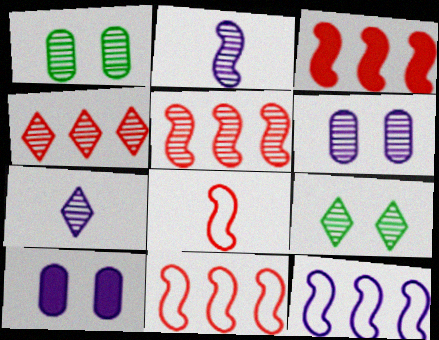[[1, 2, 4], 
[1, 5, 7], 
[3, 5, 11], 
[4, 7, 9], 
[7, 10, 12]]